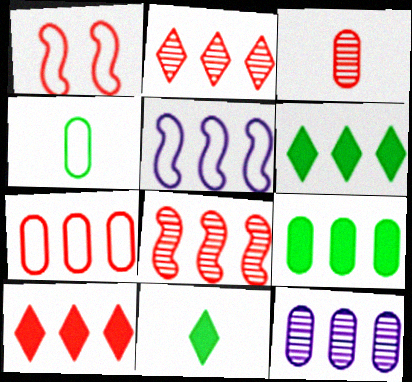[[1, 3, 10], 
[1, 11, 12], 
[2, 5, 9], 
[7, 8, 10], 
[7, 9, 12]]